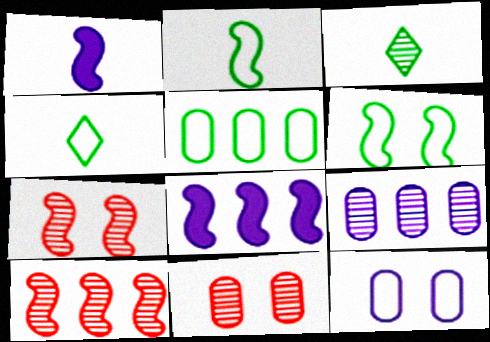[[1, 6, 10], 
[2, 7, 8], 
[3, 7, 9], 
[4, 5, 6], 
[4, 8, 11]]